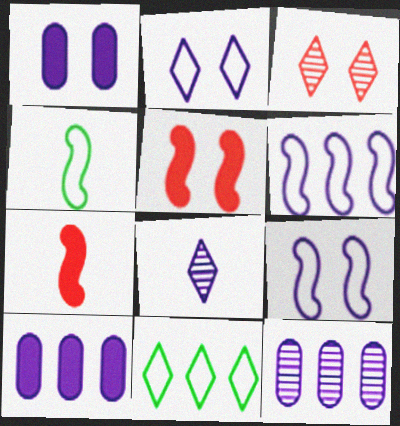[[1, 6, 8], 
[3, 4, 10], 
[8, 9, 10]]